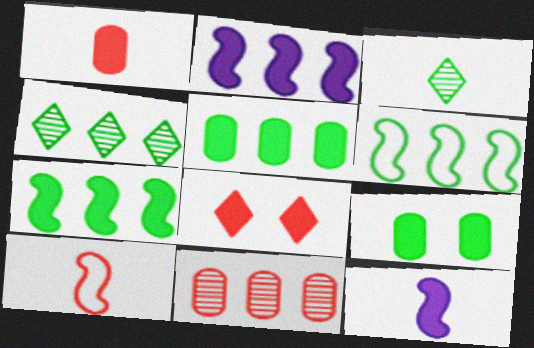[[3, 6, 9], 
[4, 5, 6], 
[5, 8, 12], 
[8, 10, 11]]